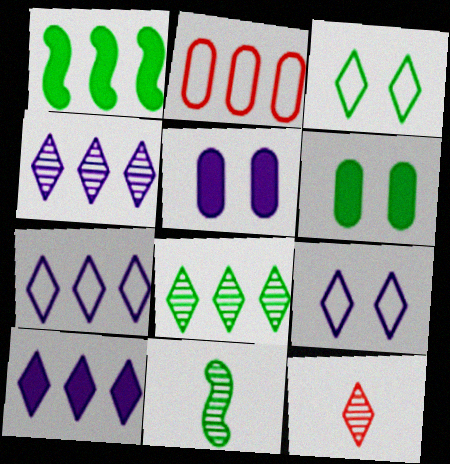[[1, 2, 4], 
[3, 10, 12], 
[4, 7, 10]]